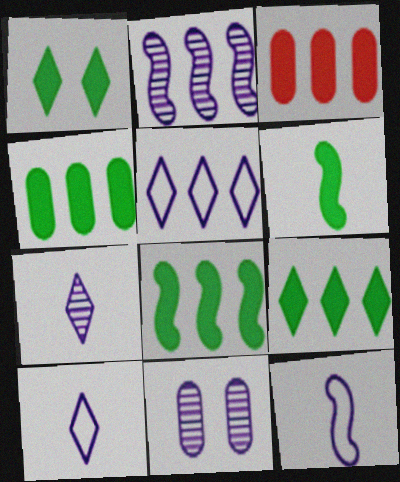[[1, 4, 6], 
[2, 7, 11], 
[4, 8, 9]]